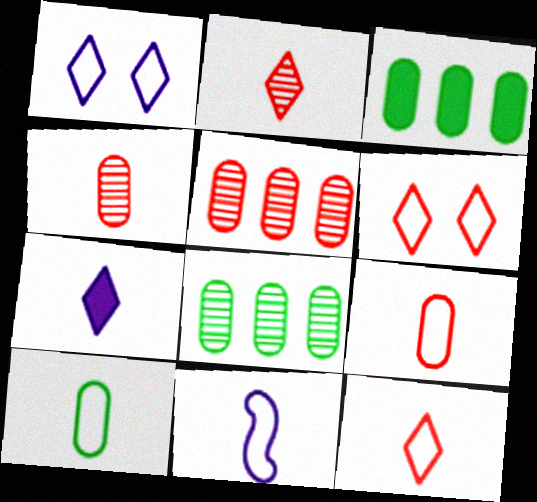[[10, 11, 12]]